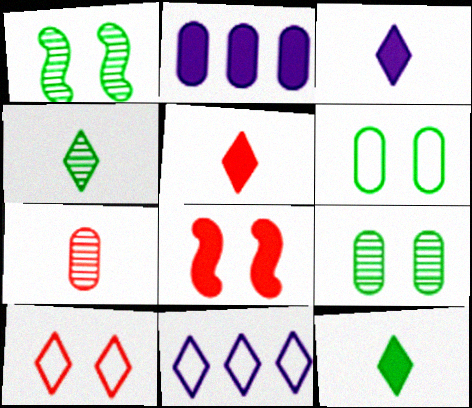[[2, 6, 7], 
[2, 8, 12], 
[3, 5, 12]]